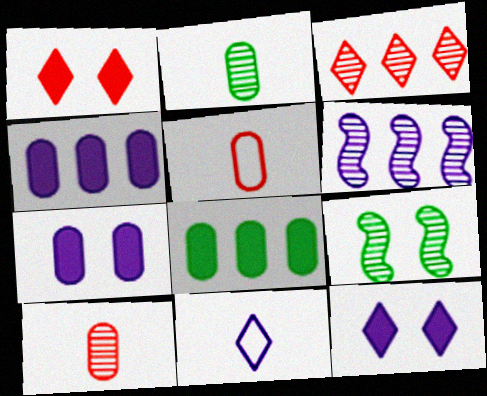[[6, 7, 11]]